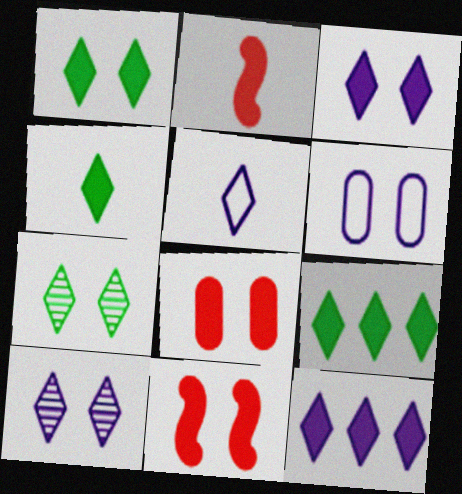[[1, 4, 9], 
[5, 10, 12], 
[6, 7, 11]]